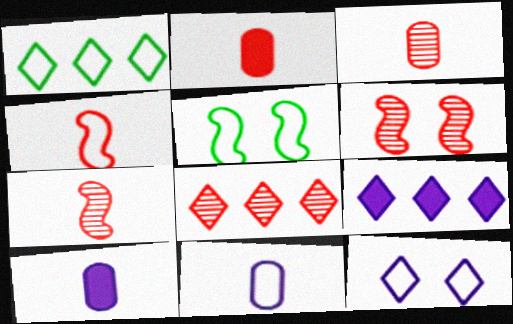[[1, 6, 10], 
[1, 8, 9], 
[3, 5, 9], 
[3, 6, 8], 
[5, 8, 10]]